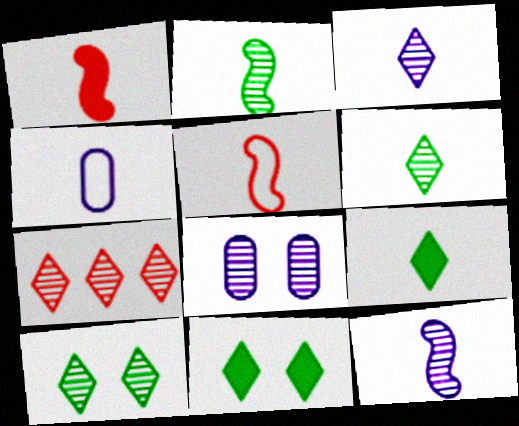[[1, 4, 6], 
[2, 7, 8], 
[3, 7, 10]]